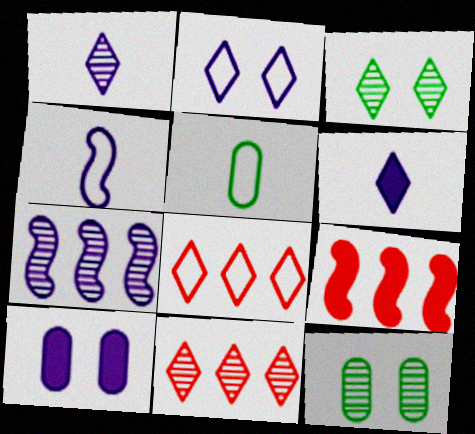[[1, 3, 11], 
[3, 6, 8]]